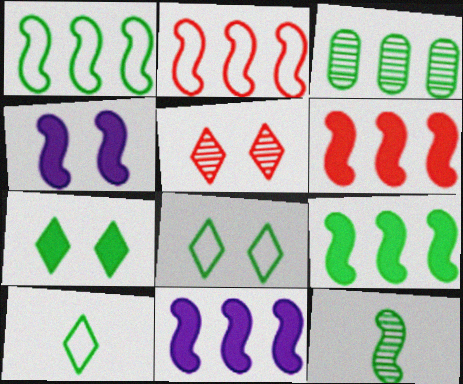[[2, 4, 12], 
[6, 9, 11]]